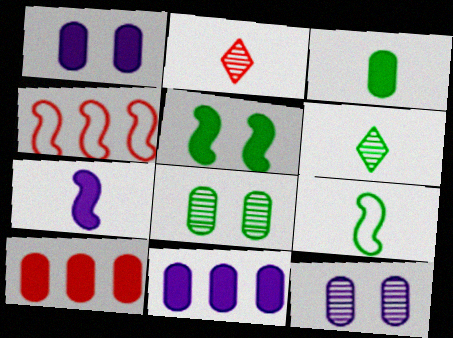[[1, 3, 10], 
[1, 4, 6], 
[3, 6, 9]]